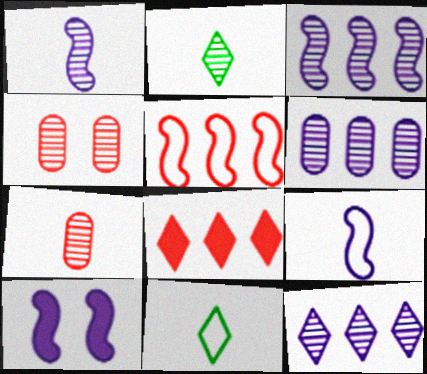[[1, 2, 7], 
[2, 3, 4], 
[3, 6, 12], 
[3, 9, 10]]